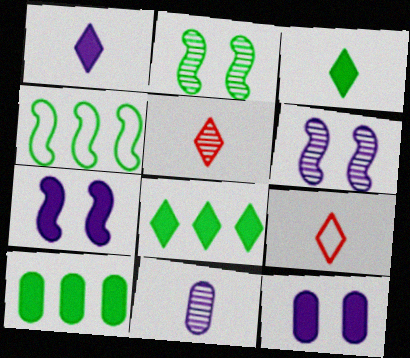[[4, 5, 12], 
[6, 9, 10]]